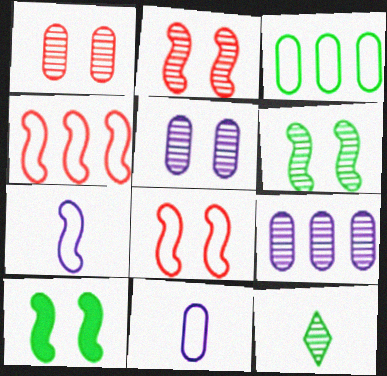[[2, 9, 12], 
[3, 10, 12]]